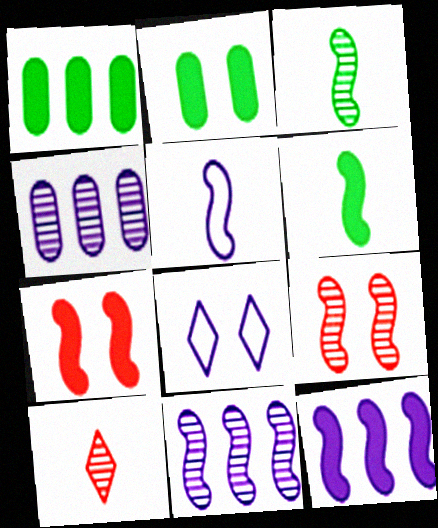[[2, 8, 9], 
[3, 9, 11], 
[6, 7, 12]]